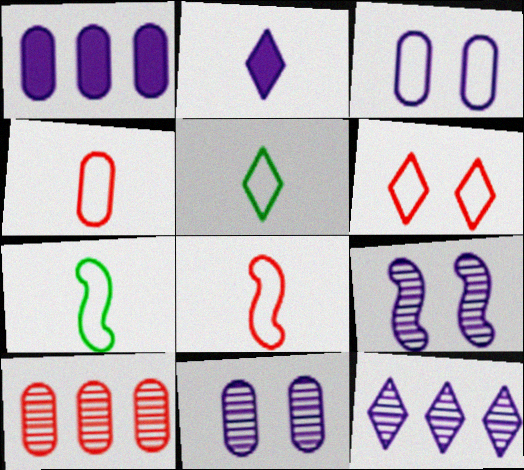[]